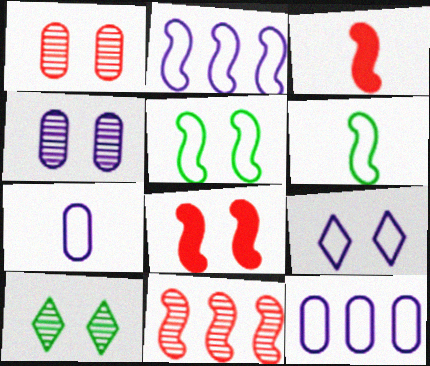[[2, 7, 9], 
[3, 10, 12]]